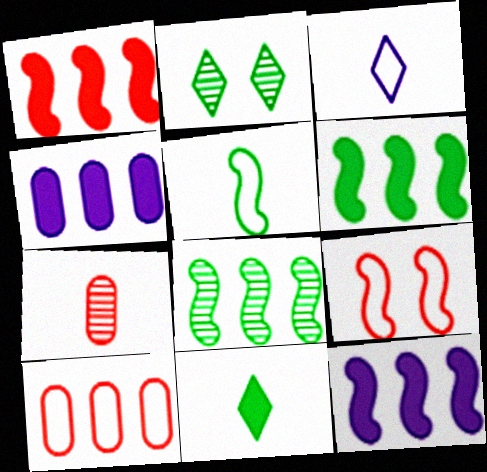[[1, 6, 12]]